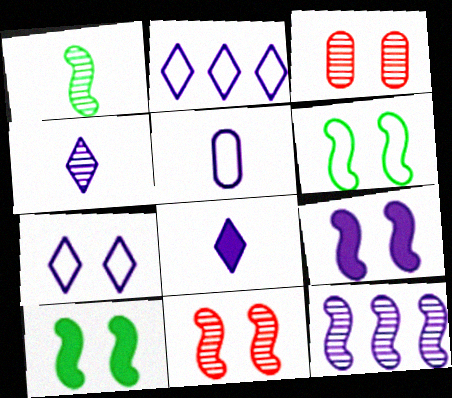[[1, 11, 12], 
[3, 7, 10], 
[6, 9, 11]]